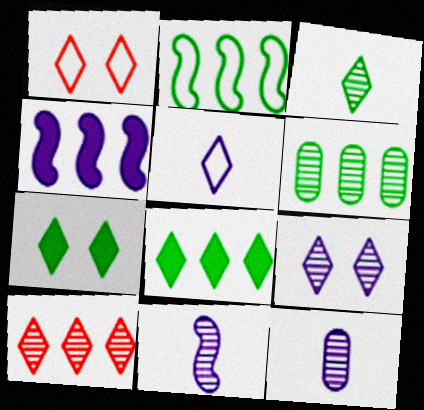[[1, 7, 9], 
[2, 6, 8], 
[3, 9, 10], 
[5, 7, 10]]